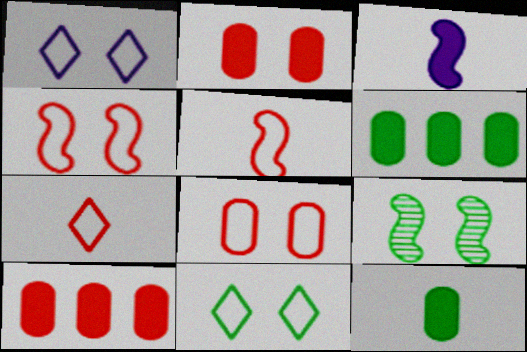[[1, 2, 9]]